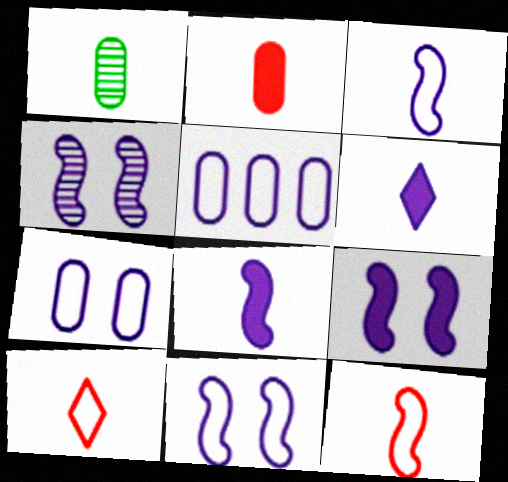[[1, 6, 12], 
[1, 8, 10], 
[4, 5, 6], 
[4, 9, 11]]